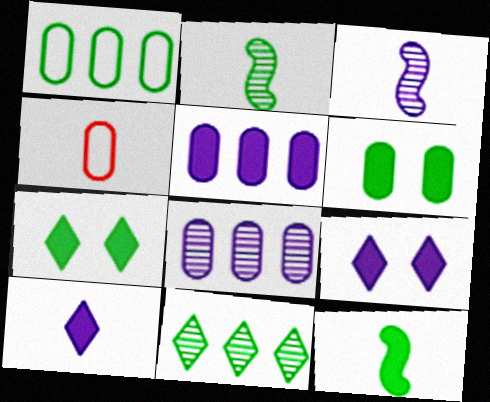[[1, 2, 7], 
[2, 4, 10], 
[4, 6, 8]]